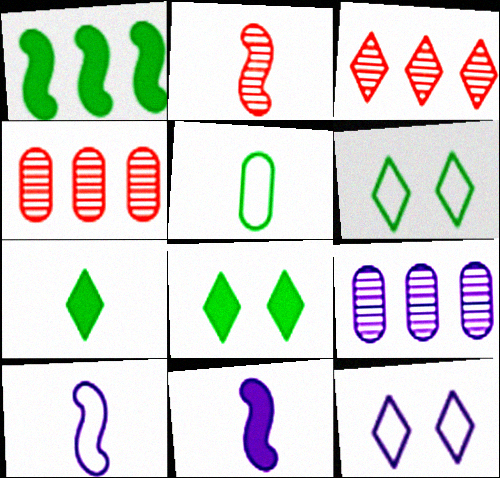[[3, 7, 12], 
[4, 6, 11], 
[4, 8, 10], 
[9, 11, 12]]